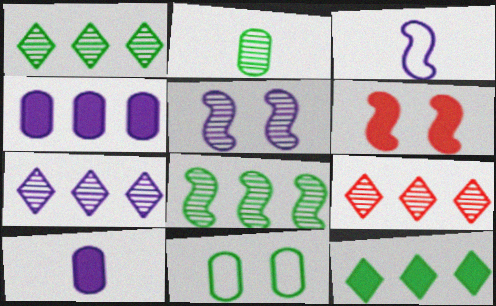[[1, 7, 9], 
[2, 5, 9], 
[3, 6, 8], 
[6, 10, 12]]